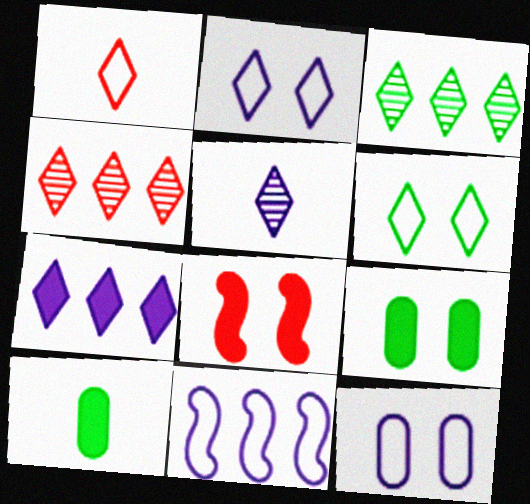[[2, 5, 7], 
[7, 8, 10]]